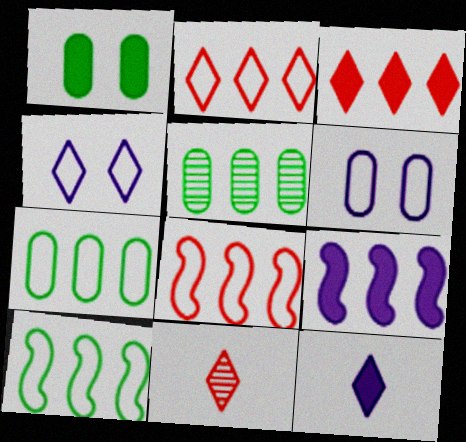[[2, 5, 9]]